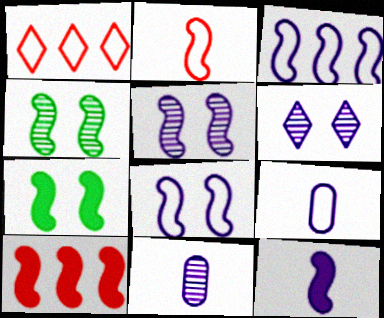[[1, 7, 11], 
[3, 5, 12], 
[7, 10, 12]]